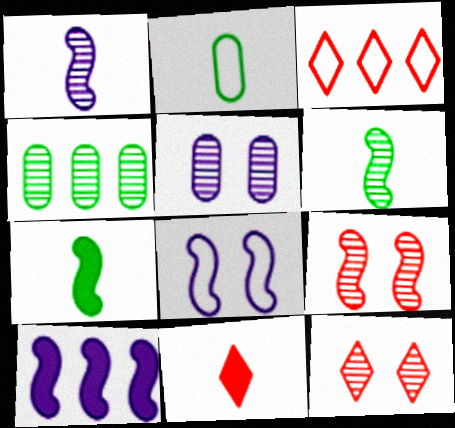[[1, 2, 11], 
[1, 4, 12], 
[1, 8, 10], 
[2, 3, 8], 
[2, 10, 12], 
[3, 4, 10], 
[3, 5, 7], 
[3, 11, 12], 
[4, 8, 11]]